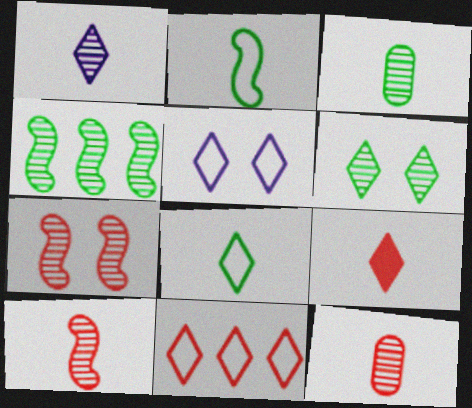[[1, 3, 10], 
[1, 8, 9], 
[3, 4, 6], 
[5, 8, 11]]